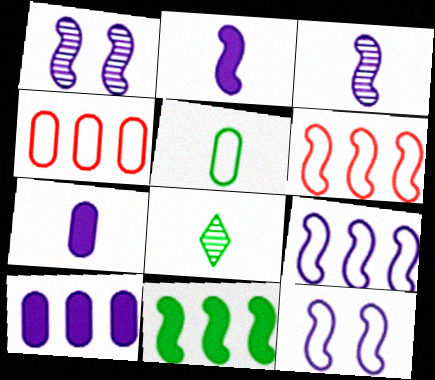[[1, 2, 9]]